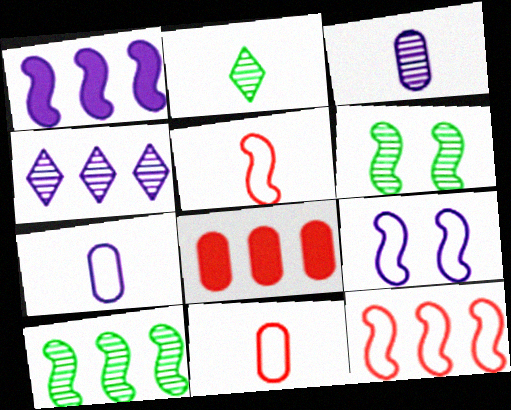[[1, 5, 6], 
[1, 10, 12], 
[2, 8, 9]]